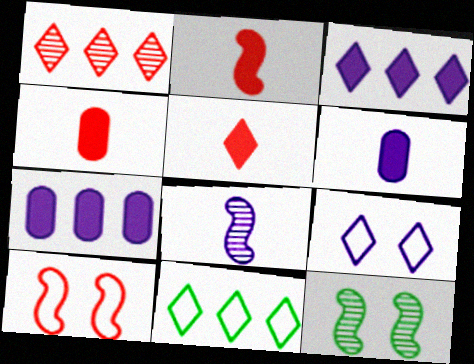[[1, 3, 11], 
[1, 4, 10], 
[2, 4, 5], 
[7, 8, 9]]